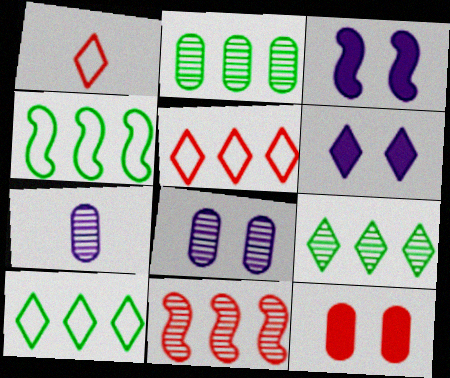[[1, 2, 3], 
[1, 6, 9], 
[1, 11, 12]]